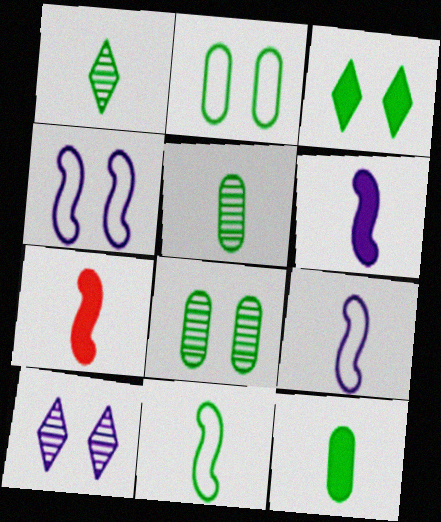[[1, 11, 12]]